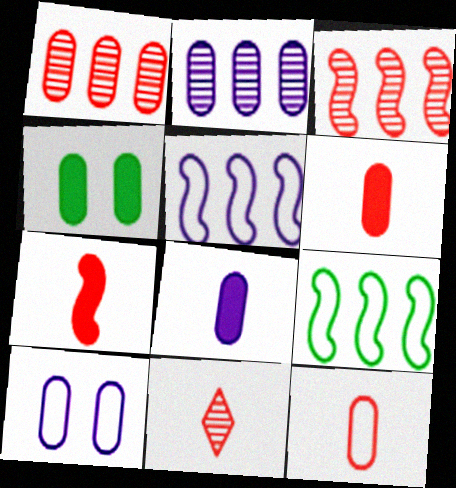[[2, 4, 12], 
[2, 8, 10], 
[4, 5, 11], 
[7, 11, 12]]